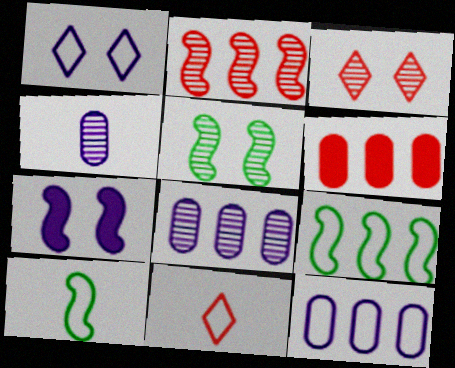[[2, 7, 10]]